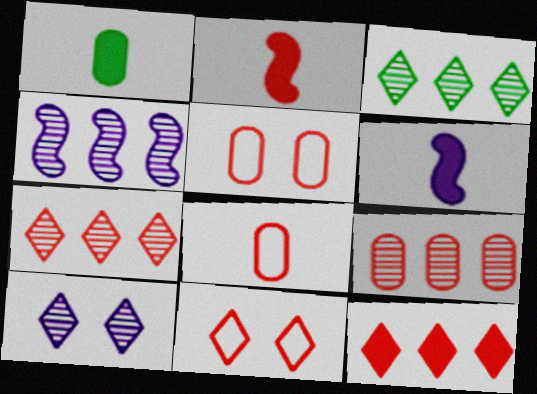[[1, 4, 11], 
[2, 5, 7], 
[2, 9, 11], 
[3, 4, 9], 
[3, 5, 6]]